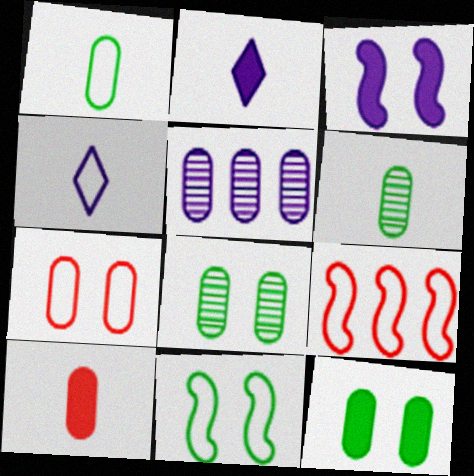[[2, 8, 9], 
[3, 4, 5]]